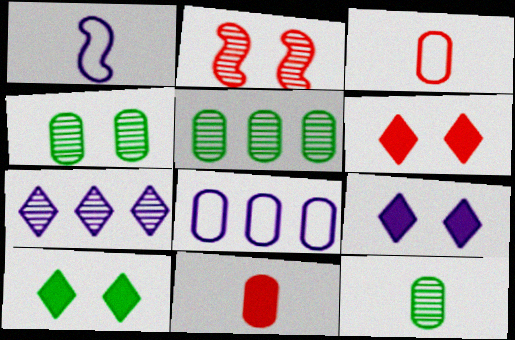[[1, 5, 6], 
[2, 7, 12], 
[4, 5, 12], 
[4, 8, 11], 
[6, 9, 10]]